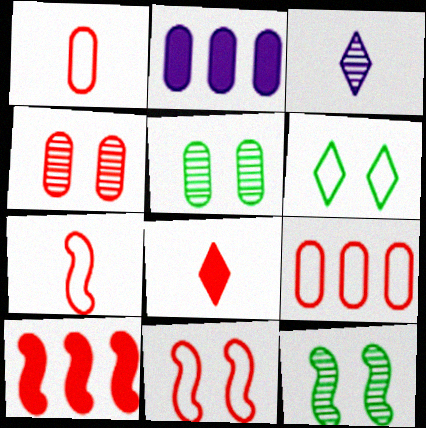[[1, 2, 5]]